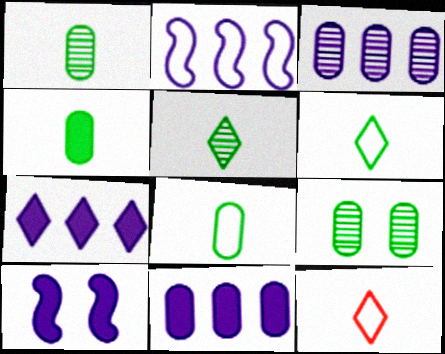[[1, 4, 8], 
[2, 3, 7]]